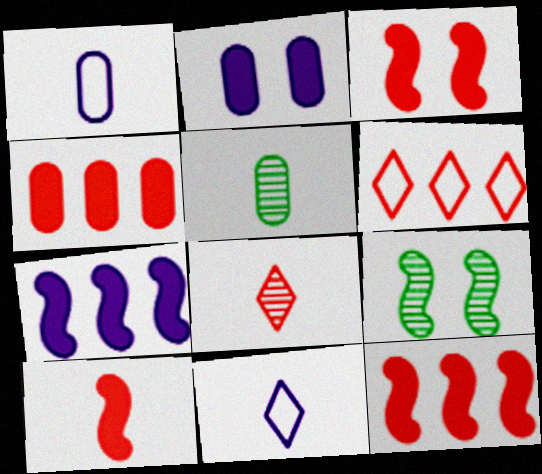[[3, 10, 12], 
[4, 9, 11], 
[5, 10, 11]]